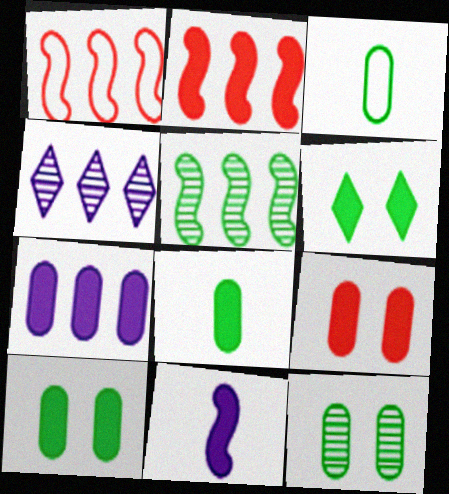[[3, 5, 6], 
[7, 8, 9]]